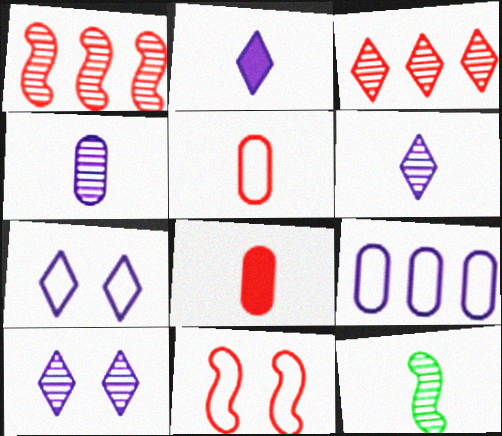[[2, 5, 12], 
[3, 8, 11]]